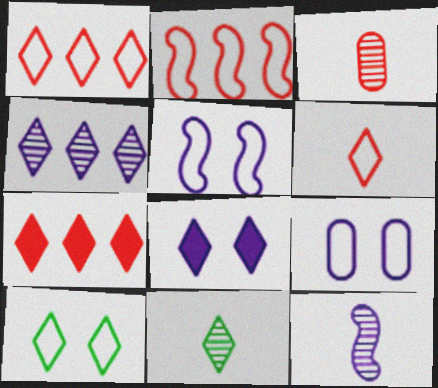[[1, 8, 11], 
[3, 11, 12]]